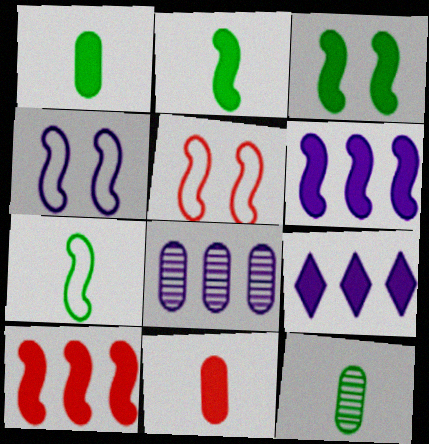[[3, 9, 11], 
[5, 9, 12]]